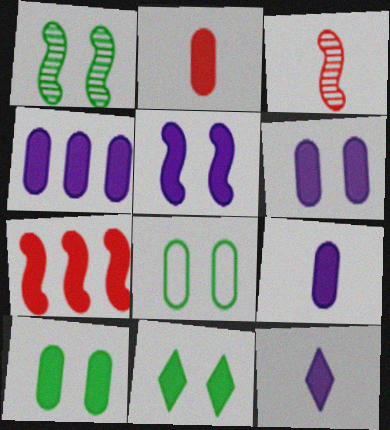[[1, 8, 11], 
[2, 4, 10], 
[4, 5, 12], 
[4, 6, 9], 
[7, 9, 11], 
[7, 10, 12]]